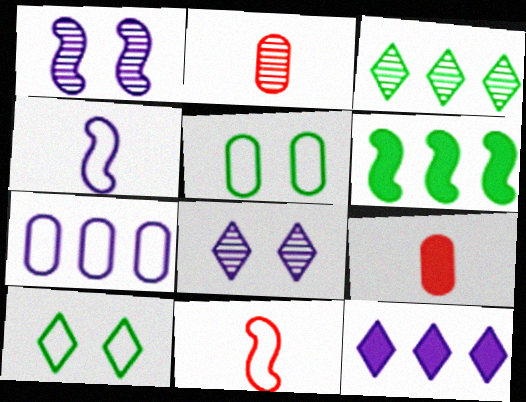[[1, 2, 3], 
[1, 6, 11], 
[7, 10, 11]]